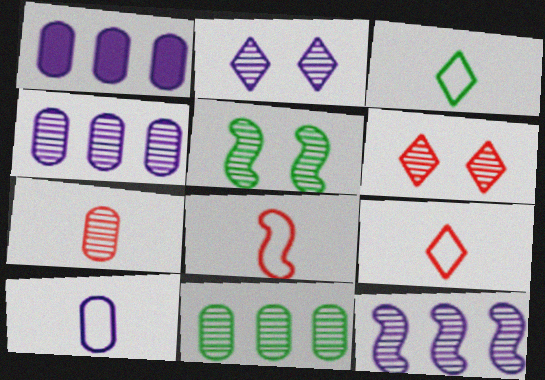[[1, 5, 9], 
[3, 8, 10]]